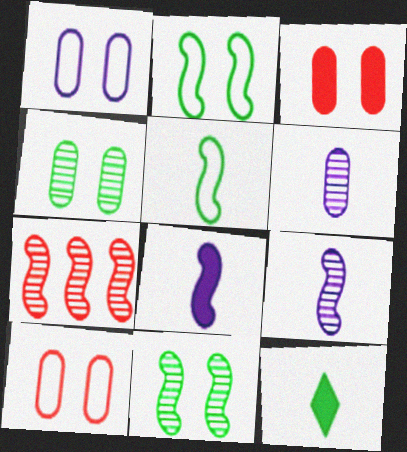[[1, 3, 4], 
[1, 7, 12], 
[2, 7, 8], 
[7, 9, 11]]